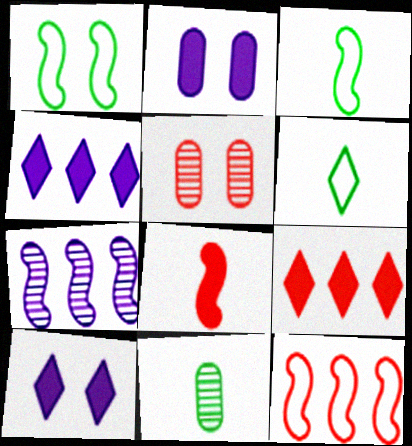[[1, 5, 10], 
[1, 7, 8], 
[3, 4, 5], 
[10, 11, 12]]